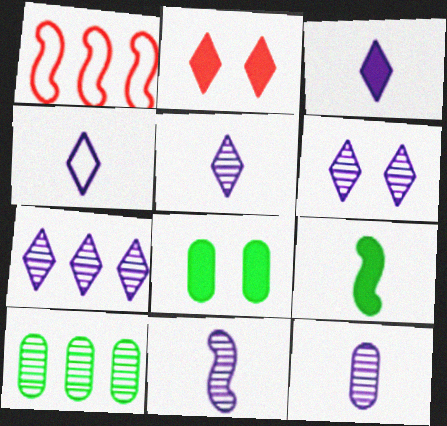[[1, 5, 8], 
[3, 4, 5], 
[5, 6, 7], 
[5, 11, 12]]